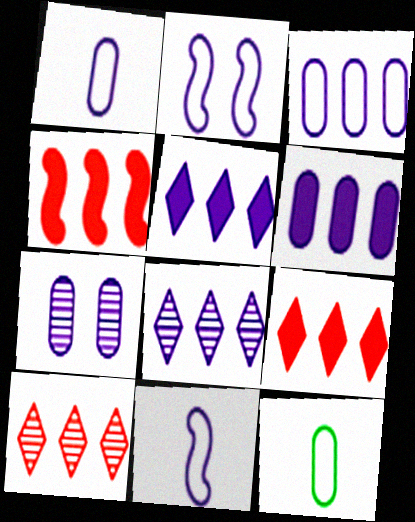[[1, 6, 7], 
[5, 7, 11]]